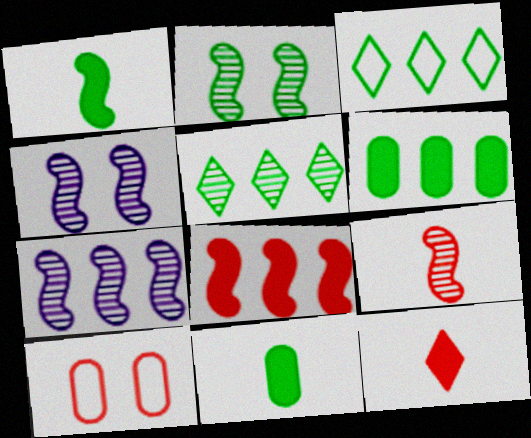[[2, 3, 11], 
[2, 7, 9]]